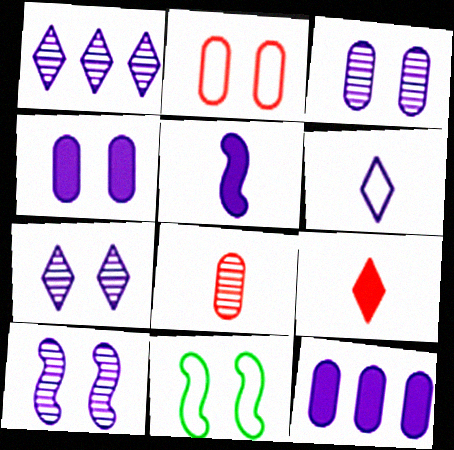[[3, 7, 10], 
[6, 10, 12]]